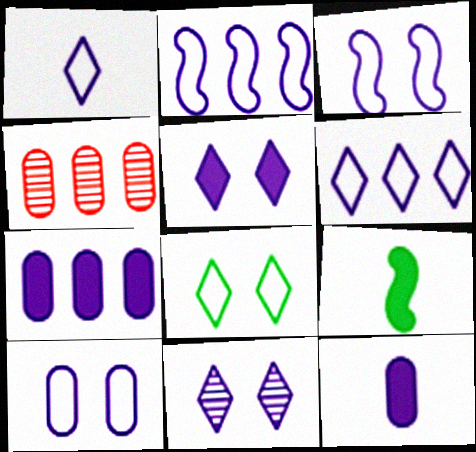[[1, 2, 10], 
[2, 11, 12]]